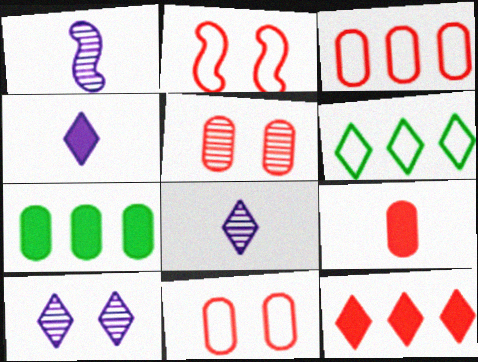[[2, 7, 8], 
[3, 5, 9]]